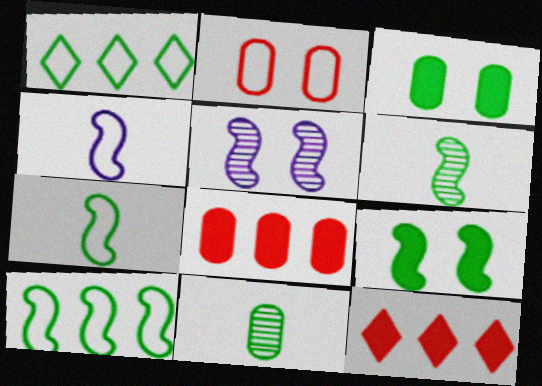[[1, 2, 4], 
[1, 3, 6], 
[1, 9, 11], 
[6, 9, 10]]